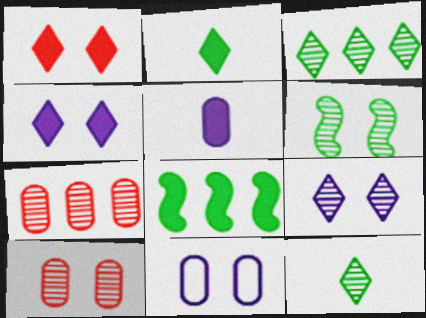[[1, 5, 8], 
[1, 6, 11], 
[6, 9, 10]]